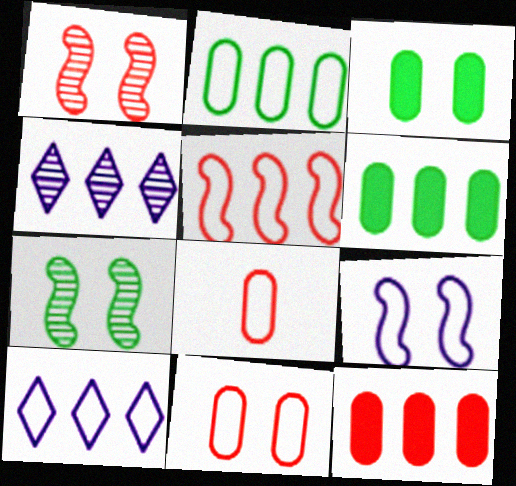[[2, 5, 10], 
[4, 5, 6]]